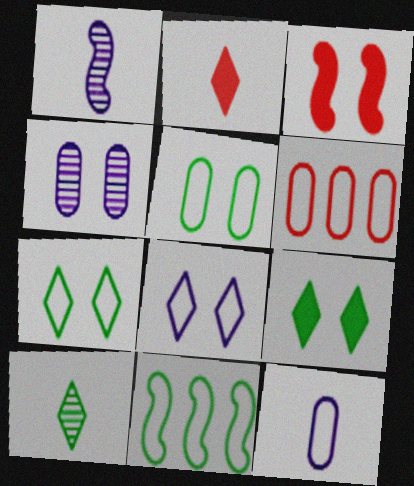[[1, 3, 11], 
[1, 6, 9], 
[2, 4, 11], 
[3, 4, 7], 
[5, 6, 12]]